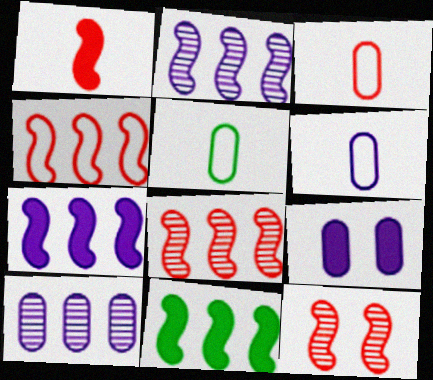[[1, 4, 12], 
[2, 4, 11], 
[3, 5, 6], 
[6, 9, 10]]